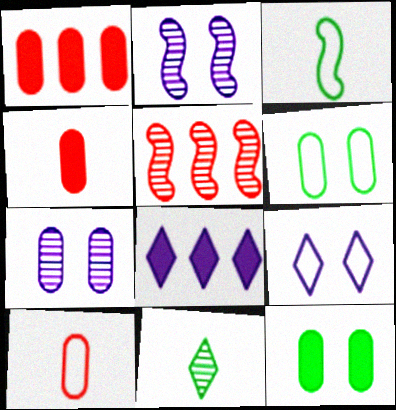[[5, 7, 11]]